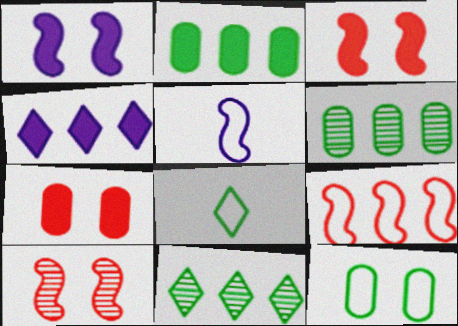[[4, 6, 9], 
[5, 7, 11]]